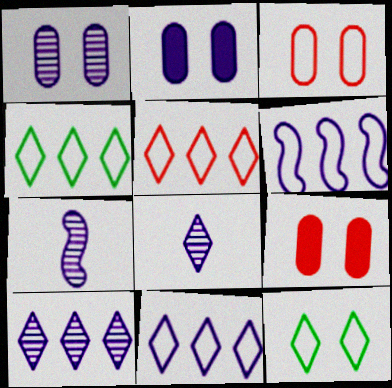[[1, 7, 10], 
[2, 6, 8], 
[2, 7, 11], 
[4, 5, 11], 
[4, 7, 9]]